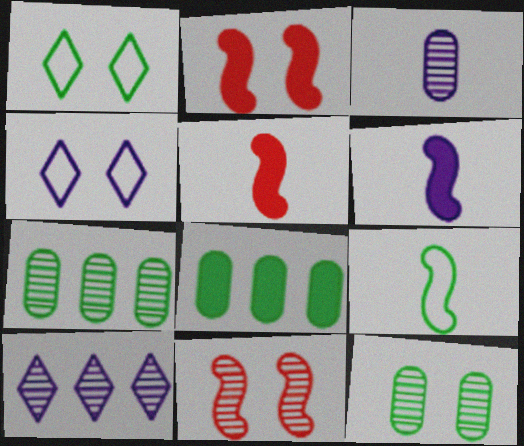[[2, 4, 12], 
[4, 5, 7]]